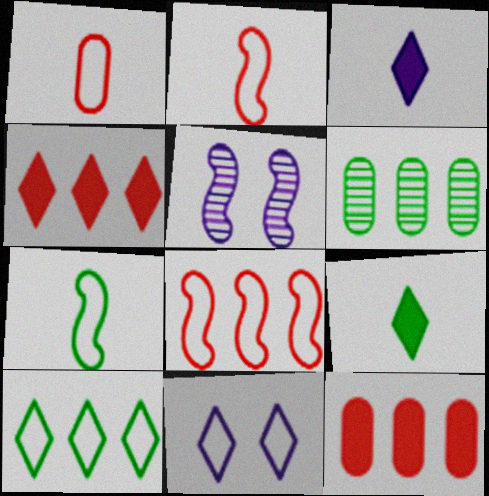[]